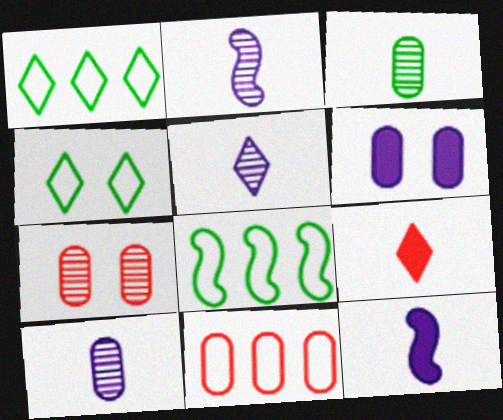[[1, 7, 12], 
[2, 5, 10], 
[3, 6, 11]]